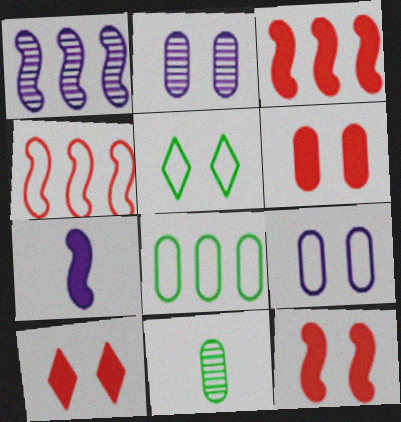[[2, 5, 12], 
[6, 10, 12]]